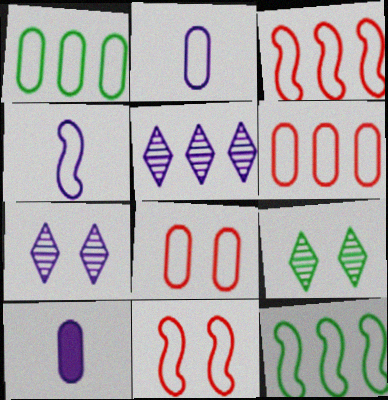[[1, 2, 8], 
[3, 9, 10], 
[4, 11, 12]]